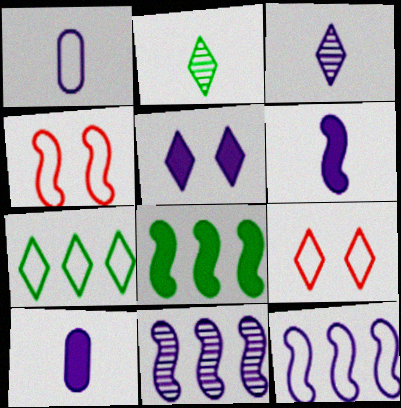[[1, 3, 6], 
[1, 4, 7], 
[1, 5, 11]]